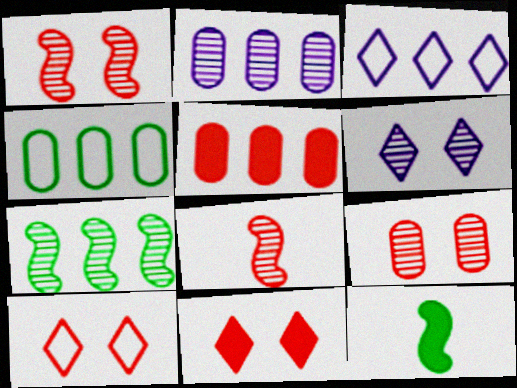[[2, 4, 5], 
[2, 10, 12], 
[3, 5, 7], 
[3, 9, 12], 
[5, 8, 10]]